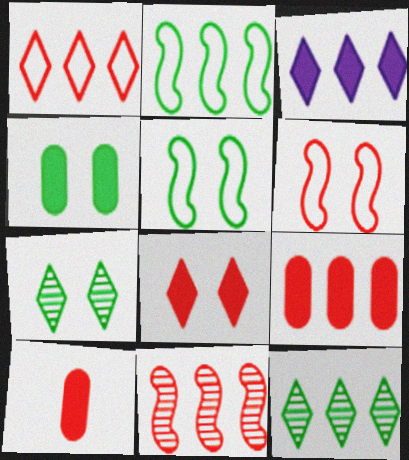[[1, 3, 12], 
[1, 9, 11], 
[4, 5, 7]]